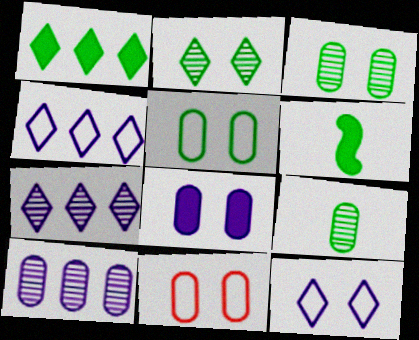[[3, 8, 11], 
[6, 7, 11]]